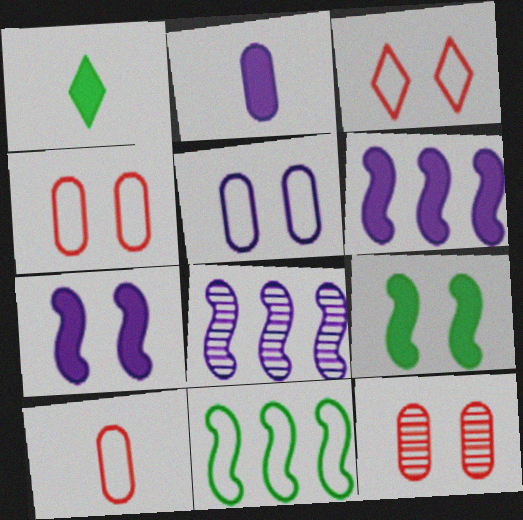[[1, 4, 8]]